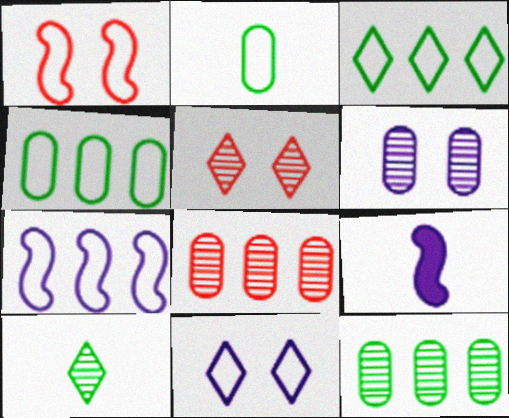[[4, 5, 9]]